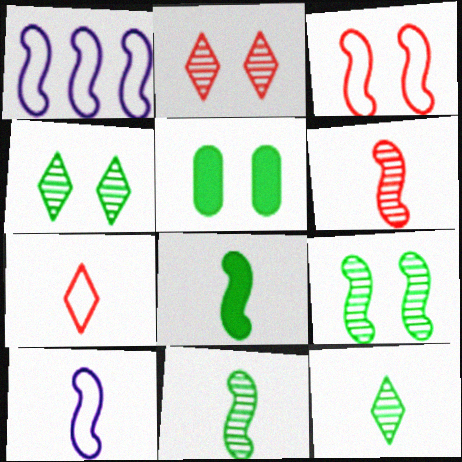[[6, 8, 10]]